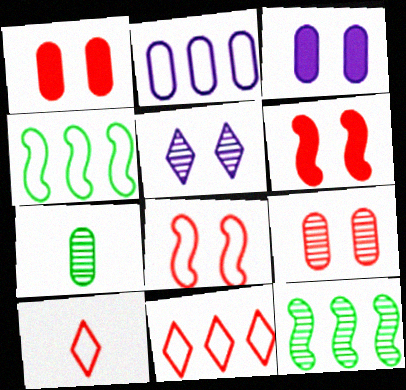[[1, 2, 7], 
[2, 4, 11], 
[3, 10, 12]]